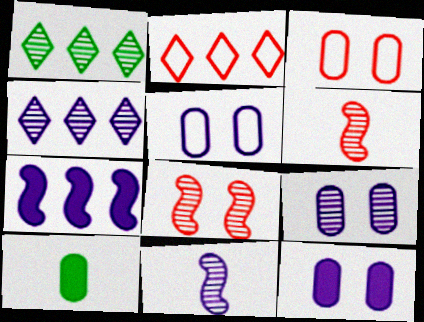[[1, 6, 9], 
[4, 9, 11], 
[5, 9, 12]]